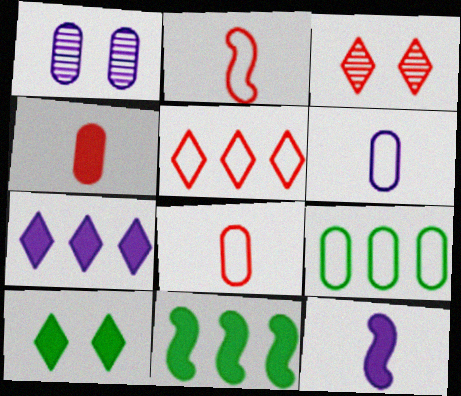[[1, 4, 9], 
[3, 6, 11], 
[3, 9, 12]]